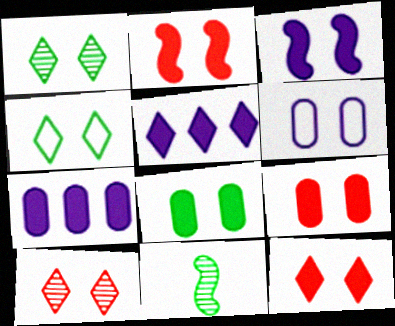[[1, 2, 6], 
[2, 9, 12], 
[3, 8, 12]]